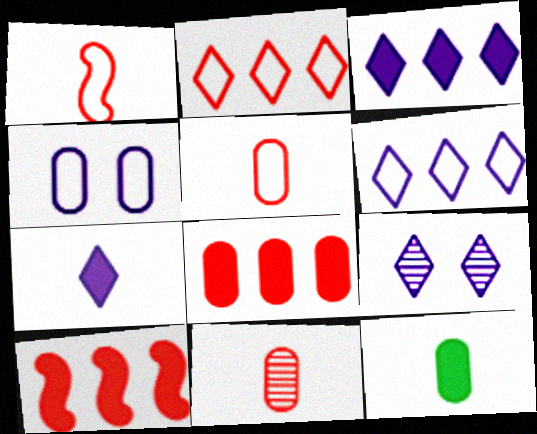[[6, 7, 9]]